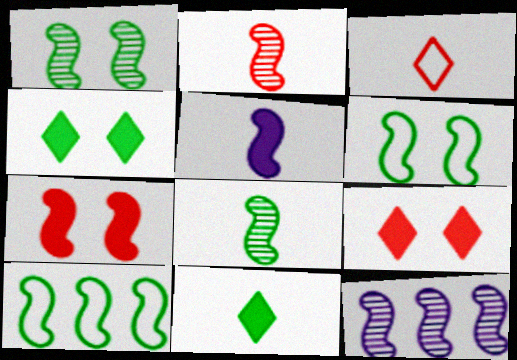[[1, 2, 12]]